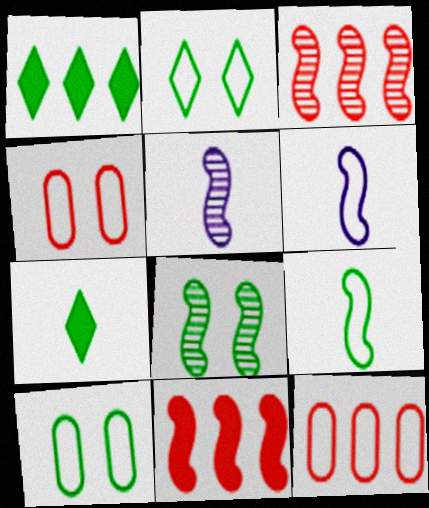[[1, 4, 5], 
[2, 6, 12], 
[3, 5, 8], 
[6, 8, 11]]